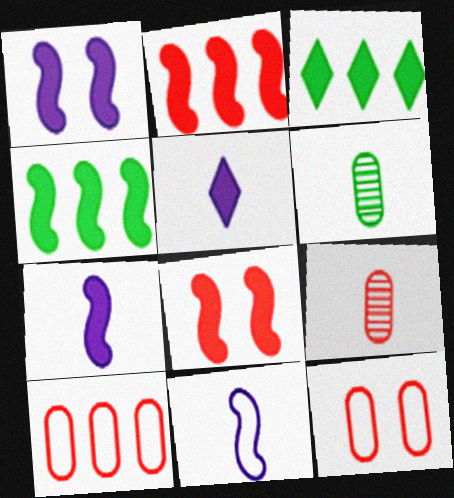[[4, 7, 8]]